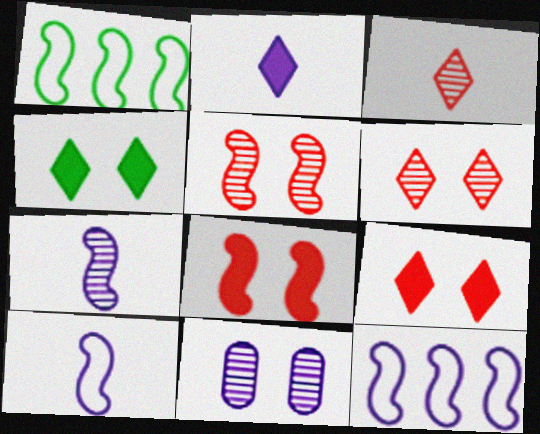[[1, 7, 8], 
[2, 11, 12]]